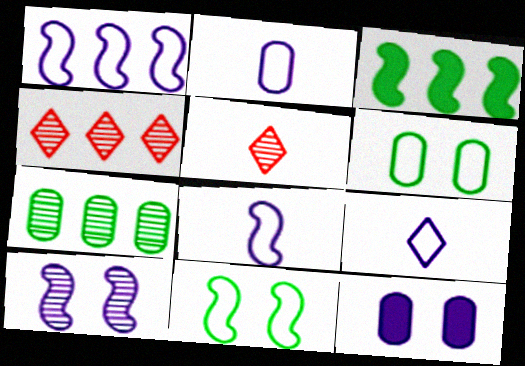[[2, 8, 9], 
[5, 7, 10]]